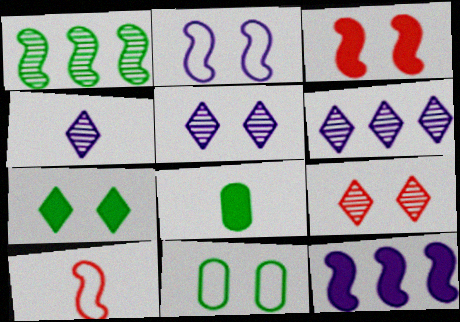[[3, 5, 11], 
[4, 5, 6], 
[4, 8, 10]]